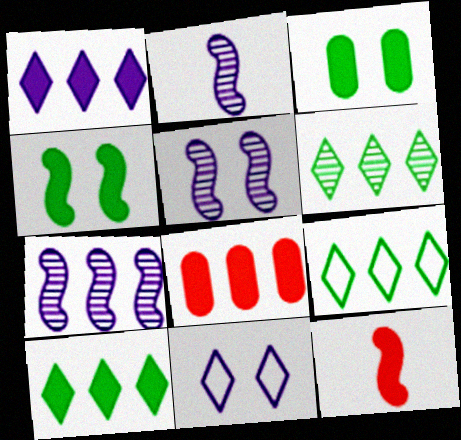[[1, 3, 12], 
[2, 5, 7], 
[6, 9, 10], 
[7, 8, 9]]